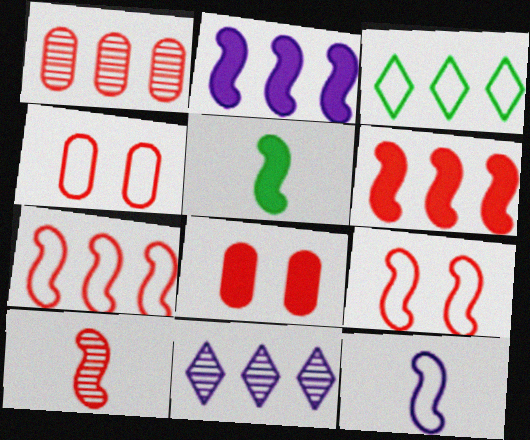[[1, 2, 3], 
[3, 4, 12], 
[4, 5, 11], 
[5, 10, 12], 
[6, 9, 10]]